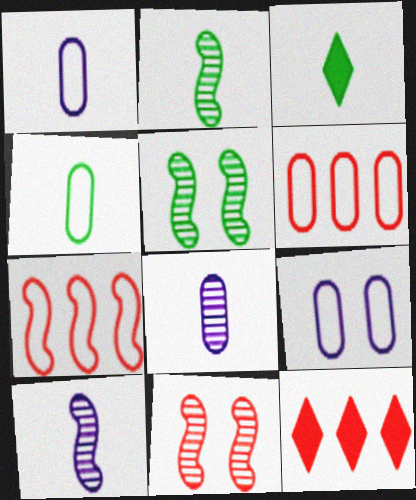[[1, 5, 12], 
[2, 3, 4], 
[2, 9, 12], 
[4, 6, 9]]